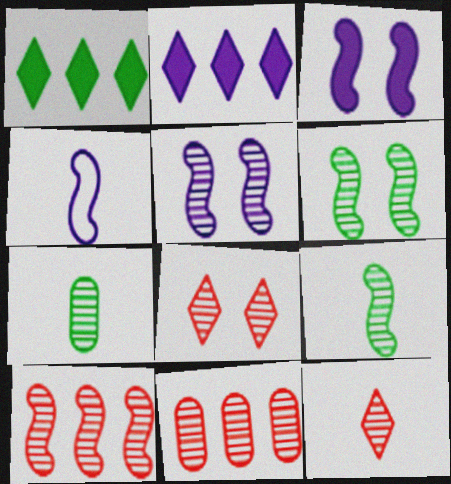[[5, 9, 10]]